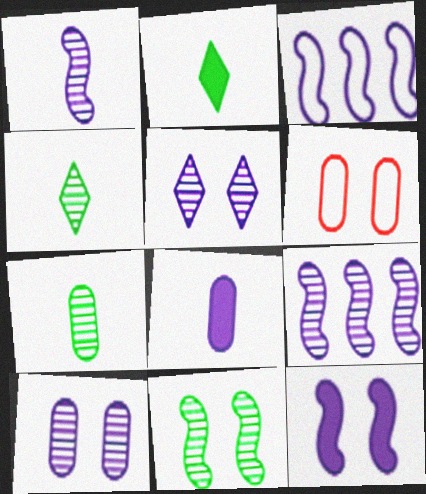[[1, 3, 12], 
[2, 6, 9], 
[3, 5, 8]]